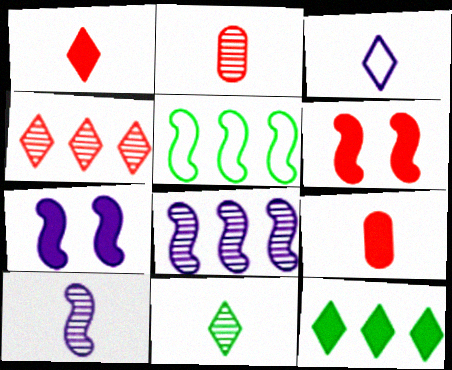[[1, 3, 11], 
[2, 10, 11], 
[5, 6, 10], 
[7, 9, 12]]